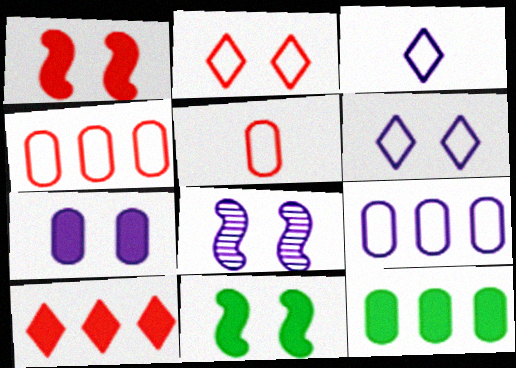[[6, 7, 8]]